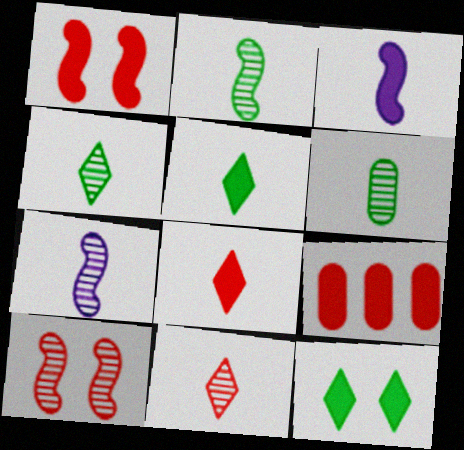[[1, 8, 9], 
[2, 4, 6], 
[3, 9, 12], 
[6, 7, 11]]